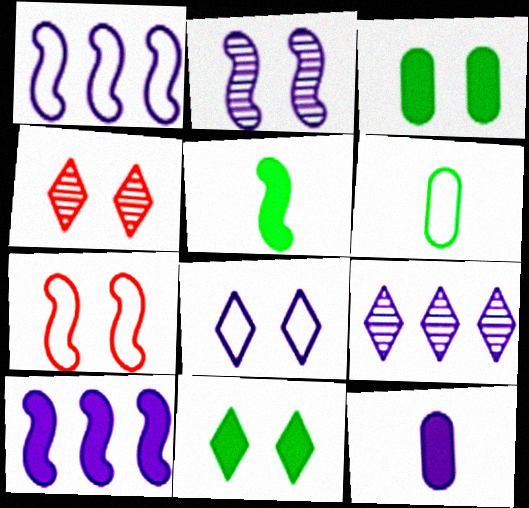[[4, 6, 10], 
[4, 8, 11]]